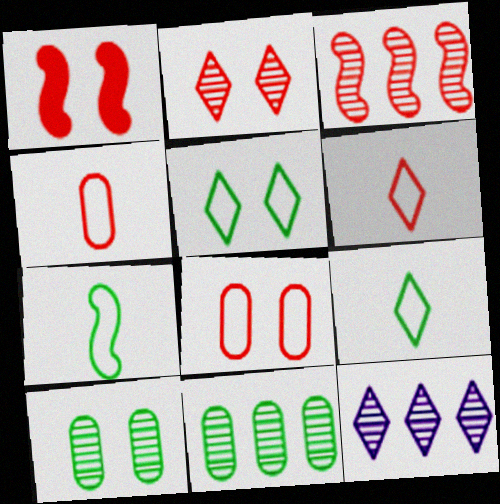[[1, 2, 8], 
[3, 11, 12]]